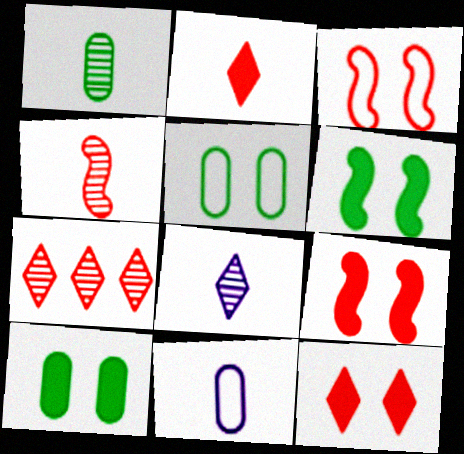[[1, 4, 8], 
[6, 7, 11]]